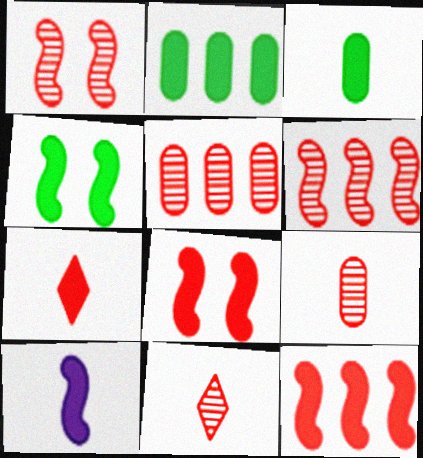[[1, 5, 11], 
[3, 7, 10], 
[4, 10, 12]]